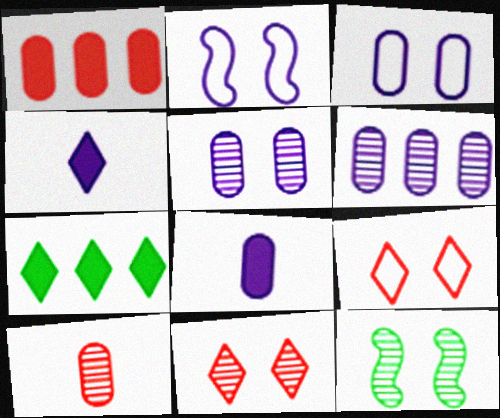[[2, 4, 6], 
[2, 7, 10], 
[3, 6, 8], 
[5, 11, 12]]